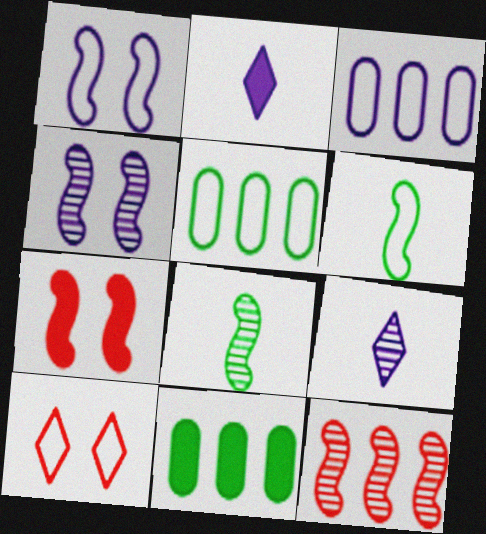[[2, 3, 4], 
[2, 7, 11], 
[3, 6, 10], 
[4, 8, 12], 
[5, 7, 9]]